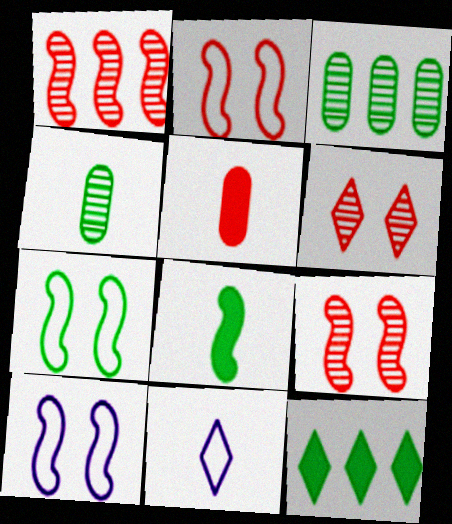[[1, 8, 10], 
[2, 7, 10], 
[4, 7, 12], 
[6, 11, 12]]